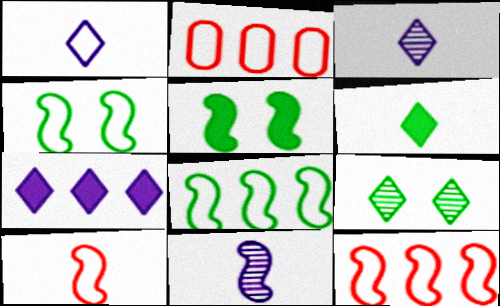[[1, 2, 4], 
[2, 3, 5], 
[5, 11, 12]]